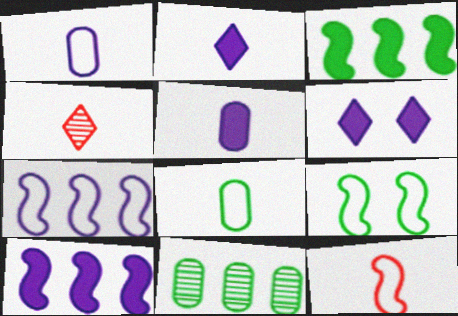[[5, 6, 10], 
[6, 11, 12], 
[7, 9, 12]]